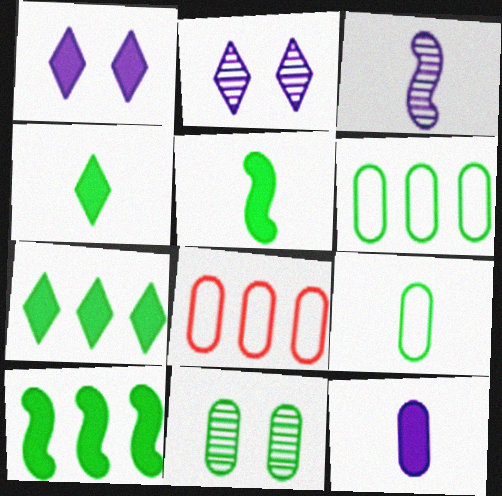[[2, 5, 8], 
[8, 11, 12]]